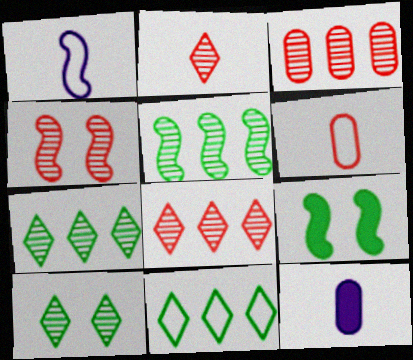[[2, 3, 4], 
[4, 11, 12]]